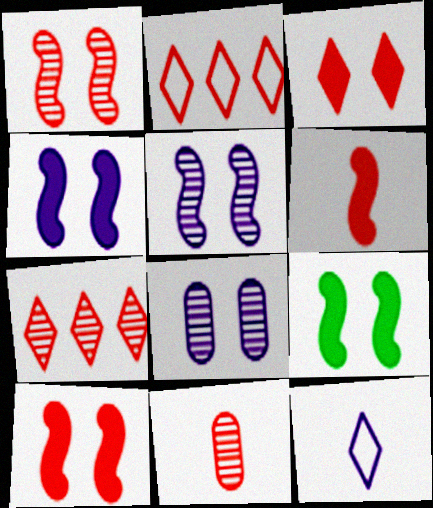[[1, 7, 11], 
[2, 10, 11], 
[4, 9, 10]]